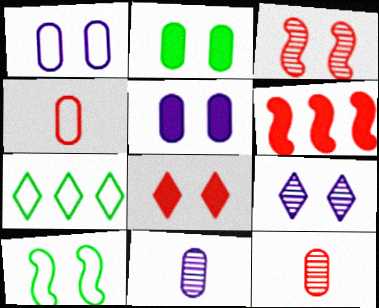[]